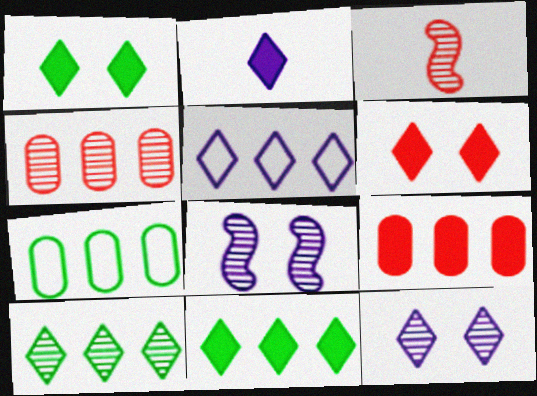[[2, 5, 12], 
[2, 6, 11]]